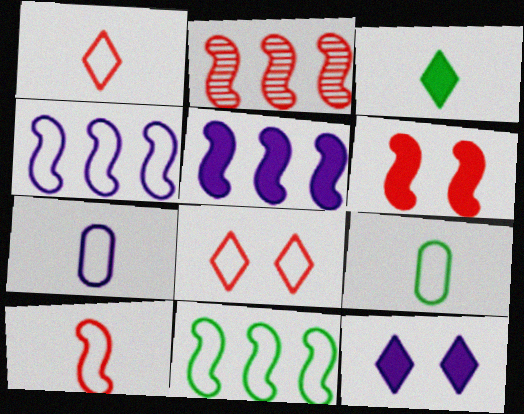[[2, 5, 11], 
[2, 6, 10], 
[2, 9, 12], 
[4, 8, 9], 
[7, 8, 11]]